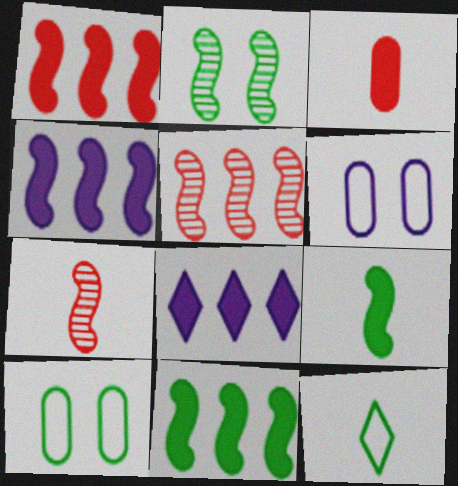[[1, 4, 11], 
[7, 8, 10]]